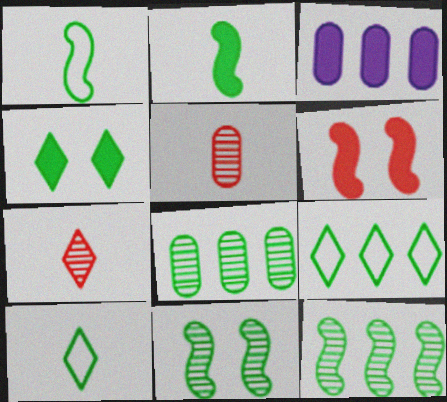[[1, 4, 8]]